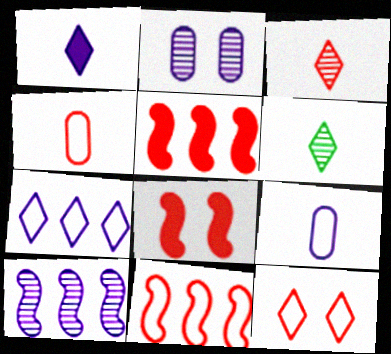[[4, 11, 12]]